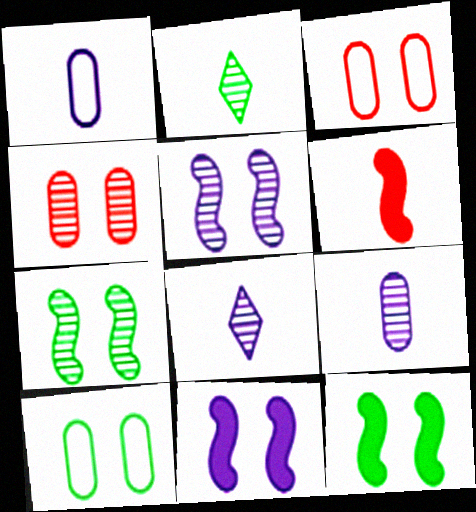[[1, 2, 6]]